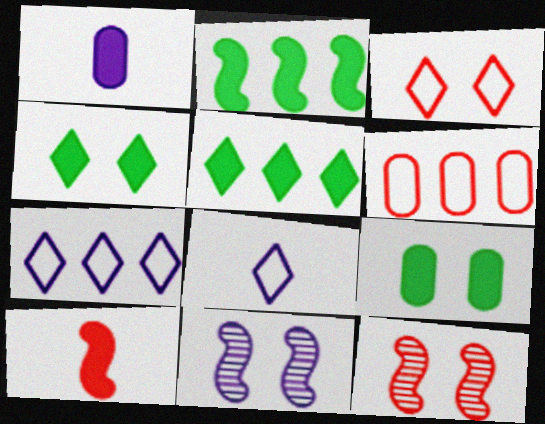[[1, 7, 11], 
[3, 9, 11]]